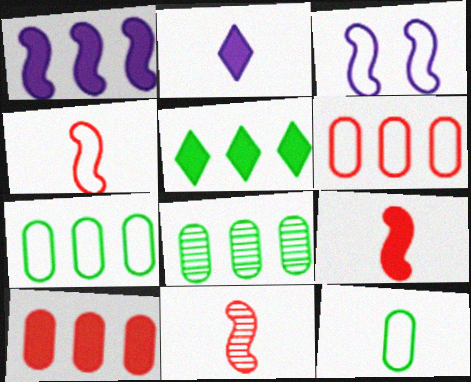[[1, 5, 10], 
[2, 11, 12], 
[4, 9, 11]]